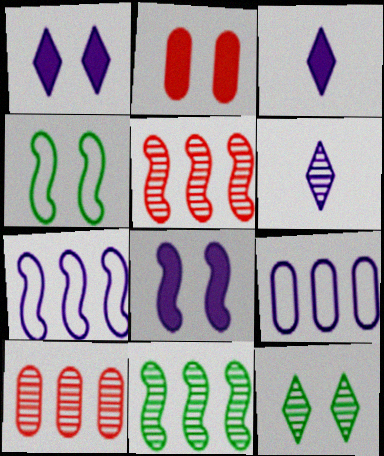[[3, 4, 10], 
[6, 8, 9]]